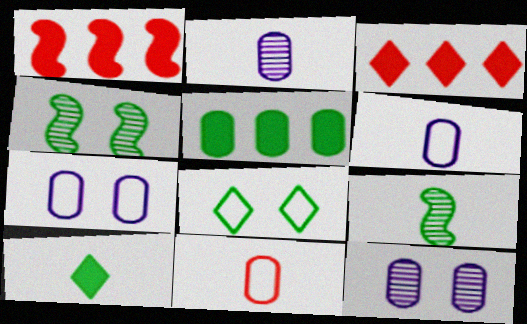[[1, 2, 8], 
[3, 4, 6], 
[3, 7, 9], 
[5, 8, 9], 
[5, 11, 12]]